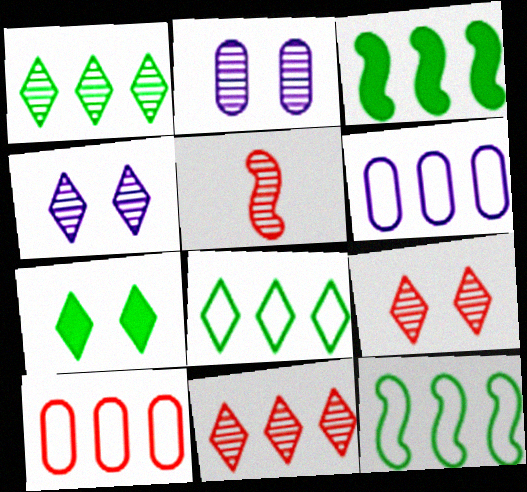[[1, 2, 5], 
[3, 6, 11], 
[5, 6, 7]]